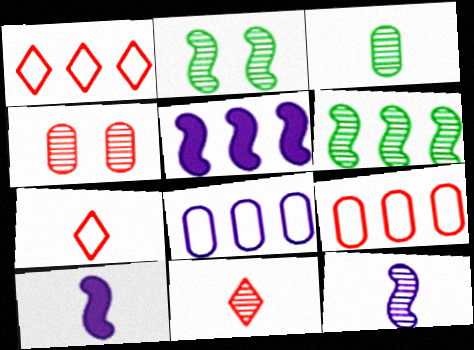[[3, 7, 10], 
[3, 11, 12]]